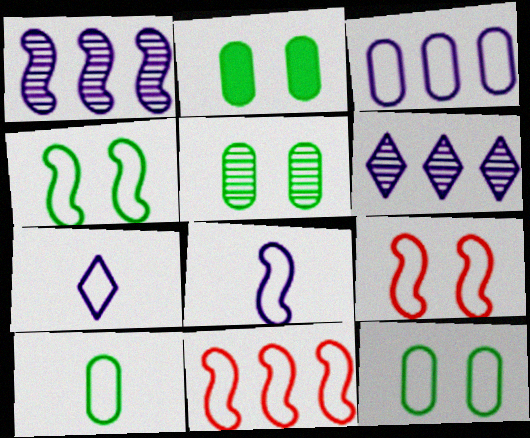[[2, 5, 12], 
[4, 8, 11], 
[7, 11, 12]]